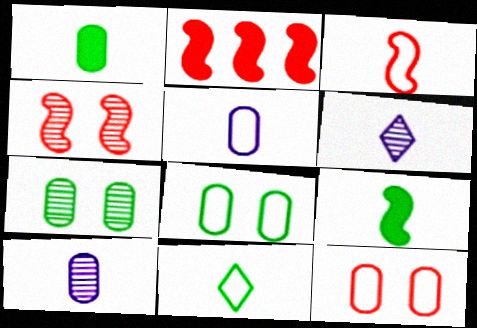[[1, 3, 6], 
[2, 3, 4], 
[2, 6, 8], 
[3, 5, 11]]